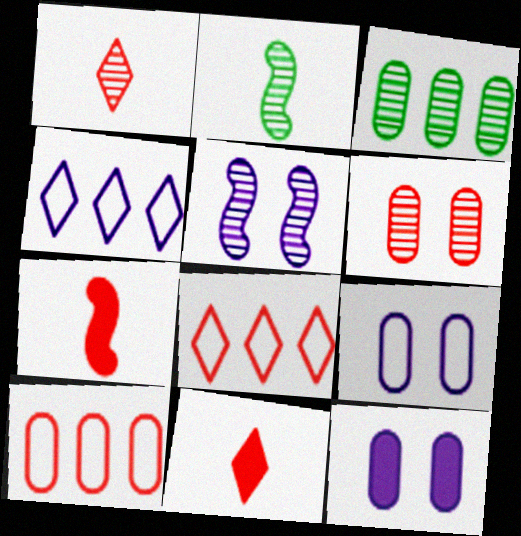[[1, 3, 5], 
[2, 8, 12], 
[6, 7, 8]]